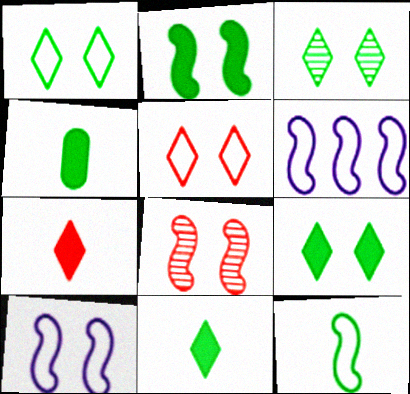[[1, 3, 9], 
[2, 8, 10]]